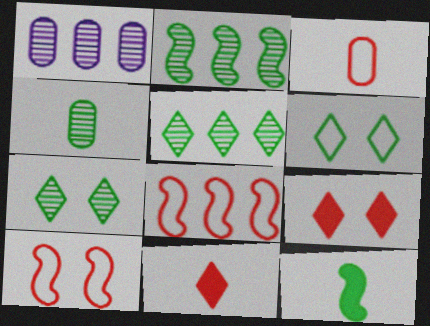[[2, 4, 7]]